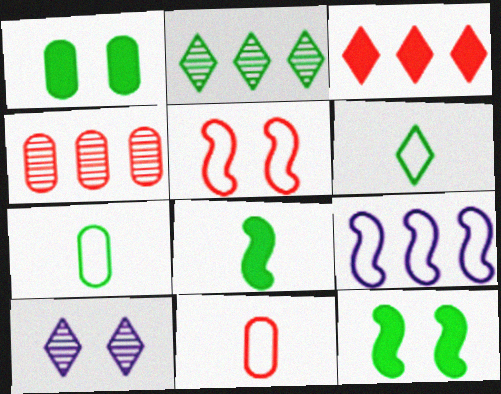[[1, 5, 10], 
[2, 7, 12], 
[3, 6, 10]]